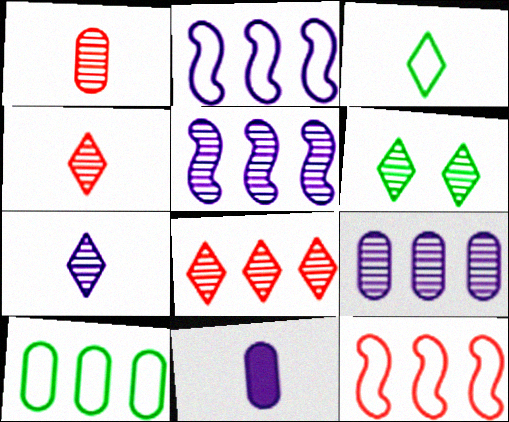[[1, 5, 6], 
[6, 7, 8], 
[6, 11, 12]]